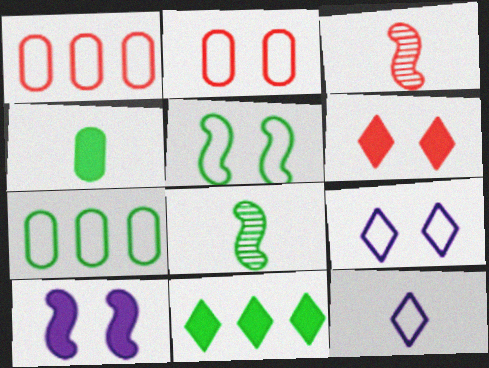[[1, 3, 6], 
[1, 5, 12], 
[2, 5, 9], 
[3, 4, 12]]